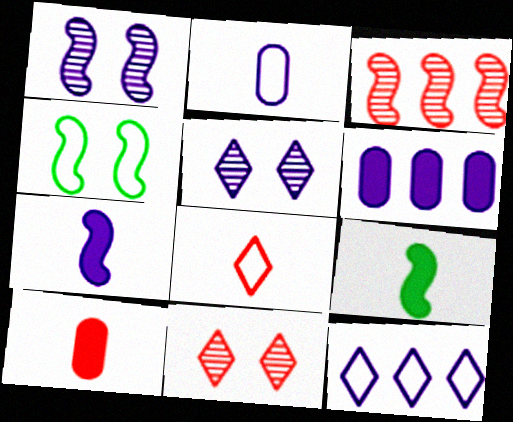[[3, 4, 7]]